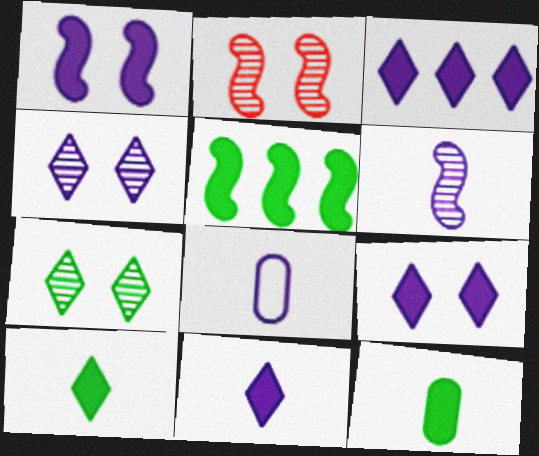[[3, 9, 11], 
[6, 8, 11]]